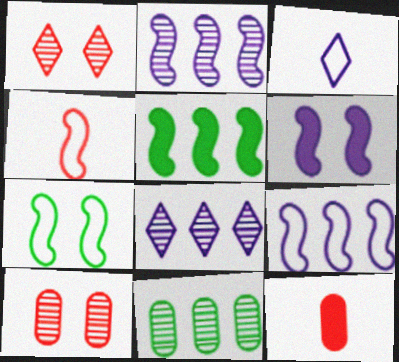[[3, 5, 10], 
[4, 7, 9], 
[7, 8, 12]]